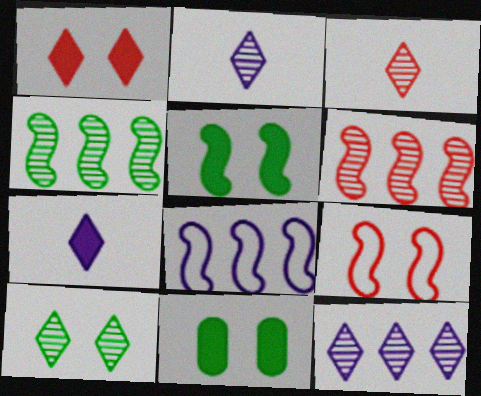[[3, 8, 11], 
[3, 10, 12]]